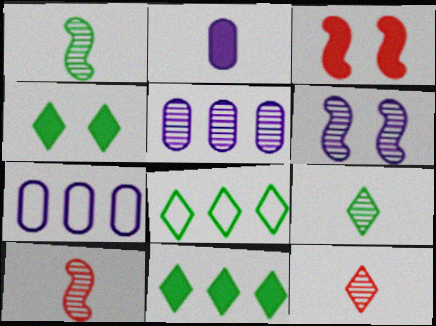[[2, 3, 11], 
[3, 7, 9], 
[4, 7, 10], 
[4, 8, 9]]